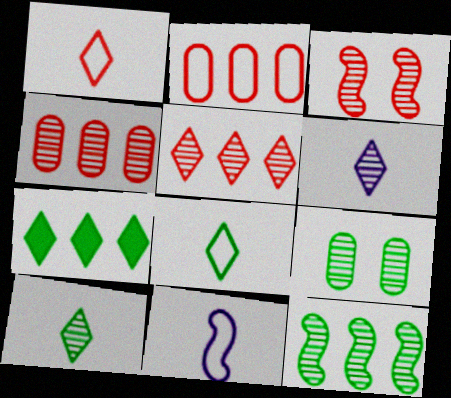[[9, 10, 12]]